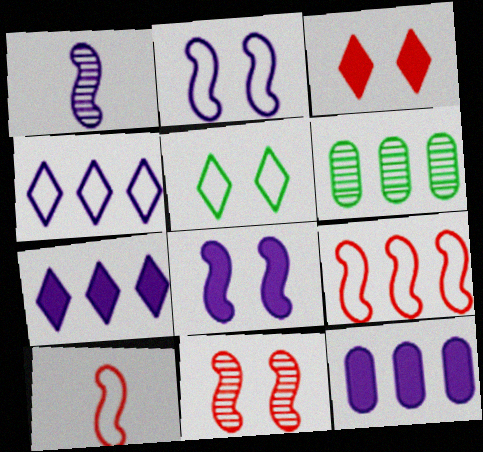[[6, 7, 9]]